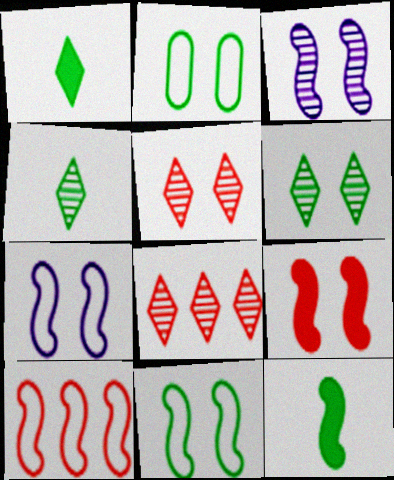[[3, 9, 11], 
[3, 10, 12]]